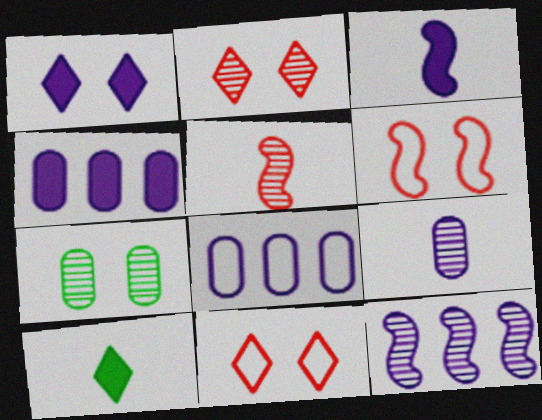[[1, 3, 4], 
[1, 6, 7]]